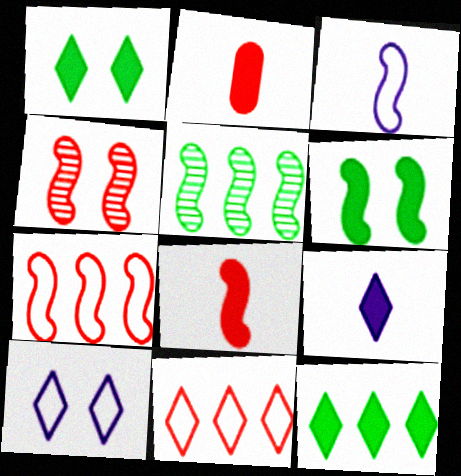[[2, 4, 11], 
[2, 5, 10], 
[4, 7, 8]]